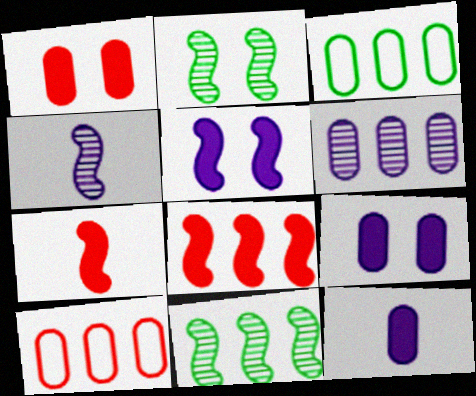[]